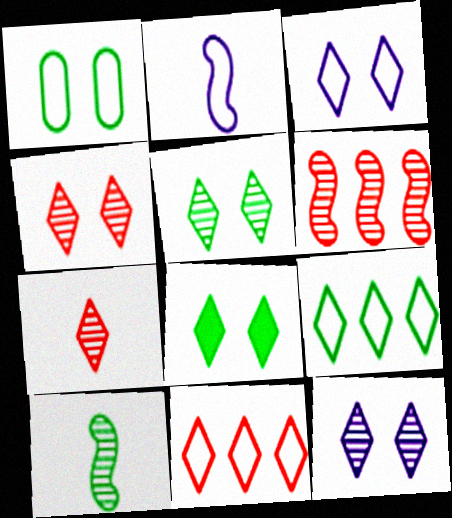[[1, 2, 11], 
[3, 4, 8], 
[4, 5, 12]]